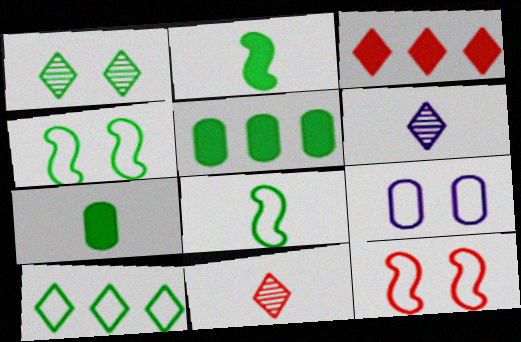[[1, 5, 8], 
[5, 6, 12]]